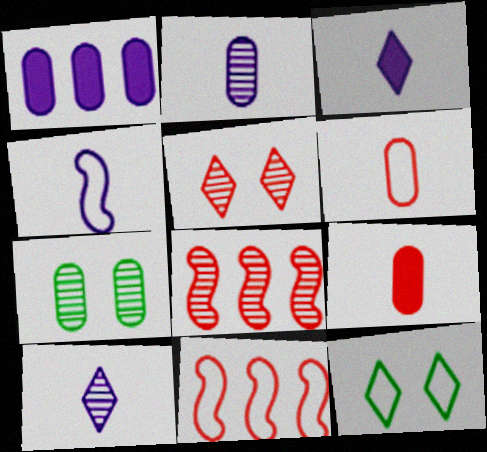[[1, 6, 7], 
[2, 3, 4], 
[3, 7, 11], 
[5, 9, 11], 
[7, 8, 10]]